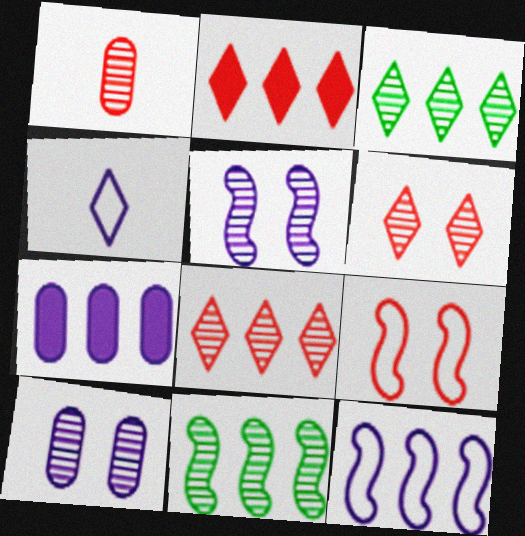[[1, 2, 9], 
[1, 3, 5], 
[4, 5, 7]]